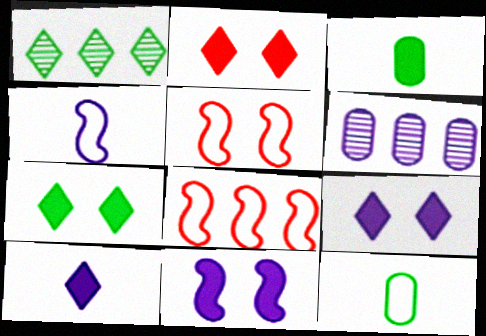[[2, 7, 9], 
[4, 6, 9]]